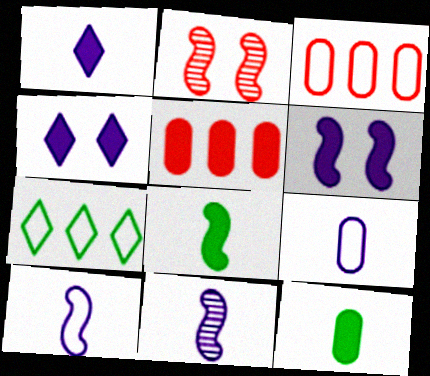[[1, 9, 11], 
[4, 5, 8]]